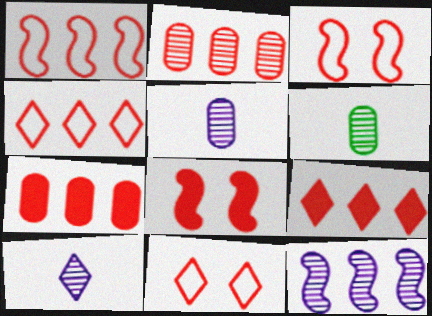[[1, 2, 9]]